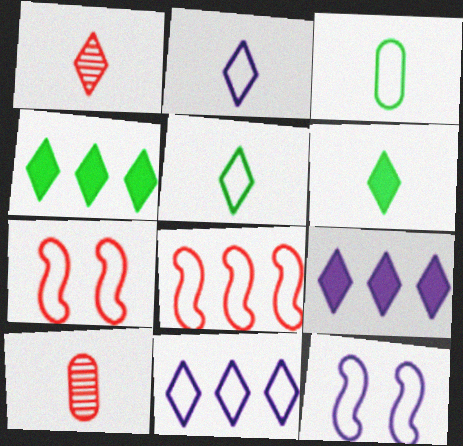[[1, 2, 6], 
[3, 7, 11], 
[4, 10, 12]]